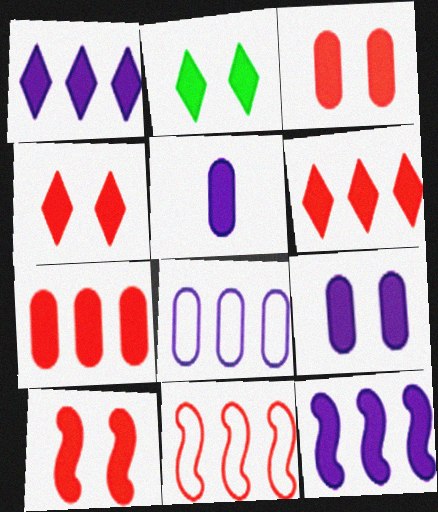[[2, 9, 10], 
[3, 4, 10]]